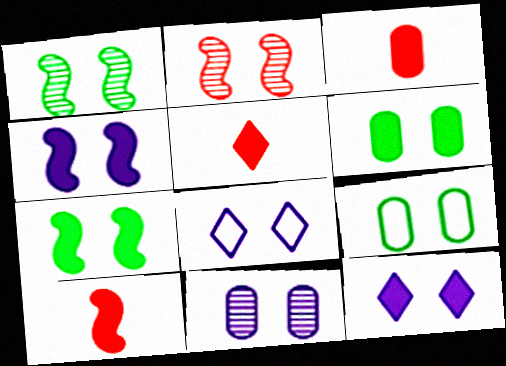[[2, 6, 8], 
[2, 9, 12], 
[3, 5, 10], 
[4, 8, 11]]